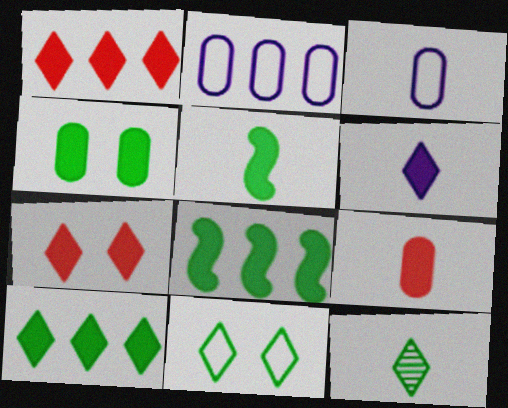[[4, 5, 10], 
[5, 6, 9], 
[6, 7, 10], 
[10, 11, 12]]